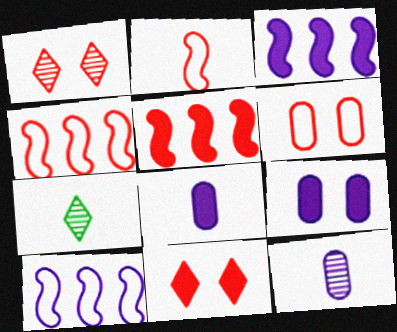[[2, 7, 8], 
[3, 6, 7], 
[4, 7, 9]]